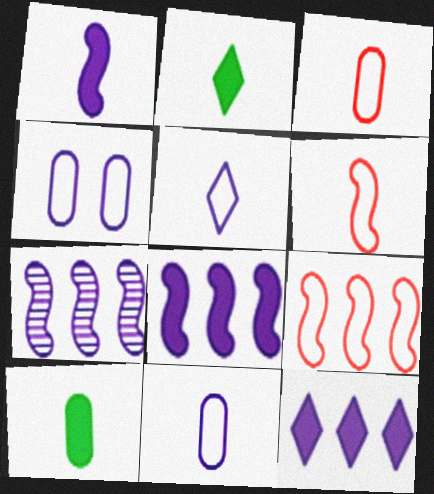[]